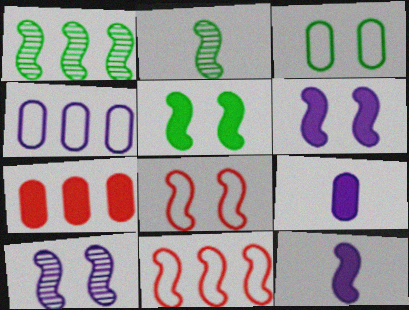[[1, 8, 12], 
[2, 6, 11], 
[5, 8, 10]]